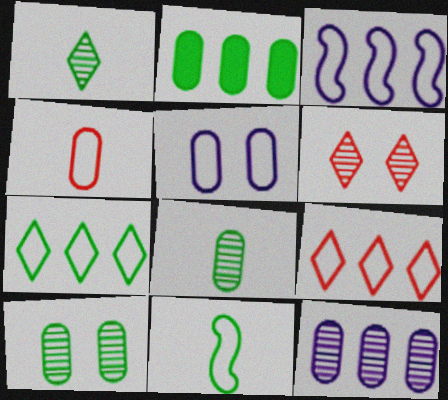[[5, 9, 11]]